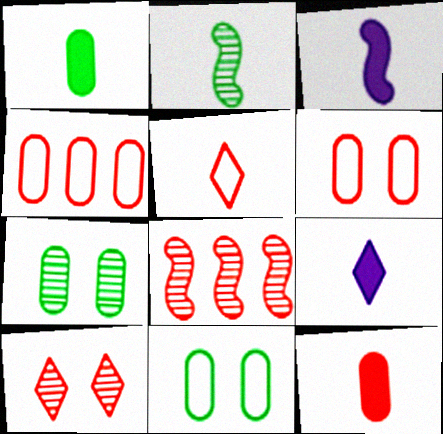[[8, 9, 11]]